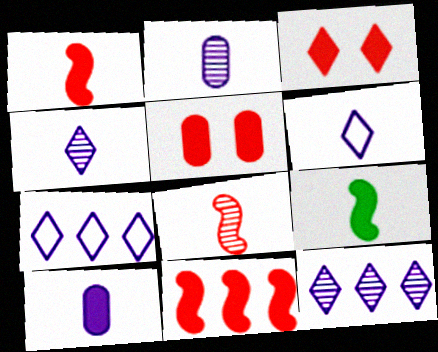[]